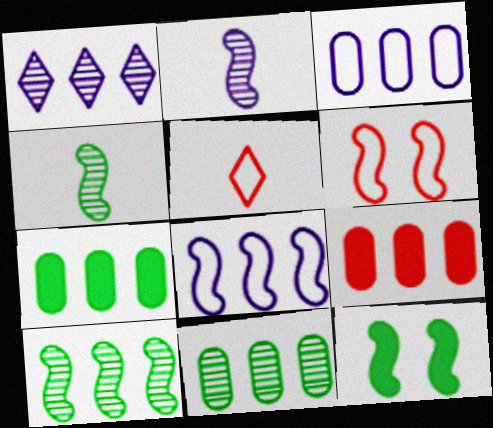[[3, 9, 11]]